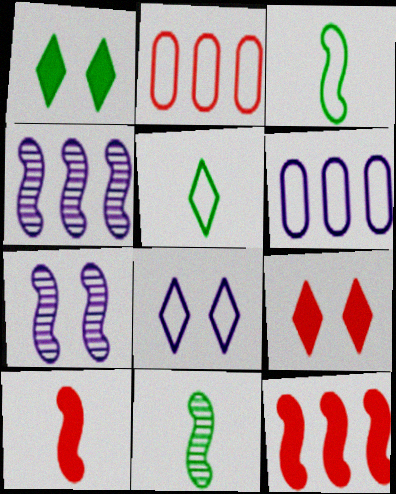[[2, 3, 8], 
[3, 7, 12], 
[6, 9, 11]]